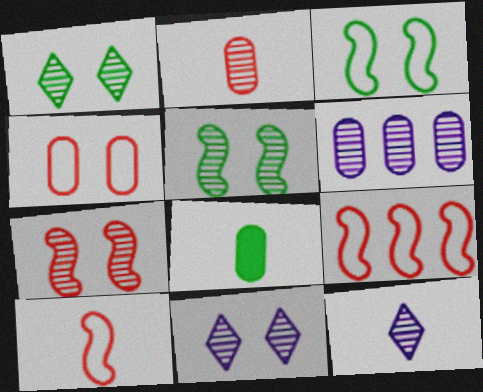[[4, 6, 8], 
[8, 9, 11], 
[8, 10, 12]]